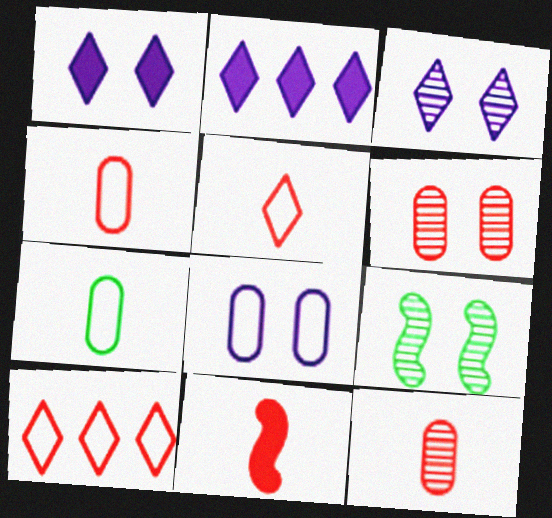[[2, 4, 9], 
[3, 6, 9], 
[5, 11, 12], 
[6, 10, 11]]